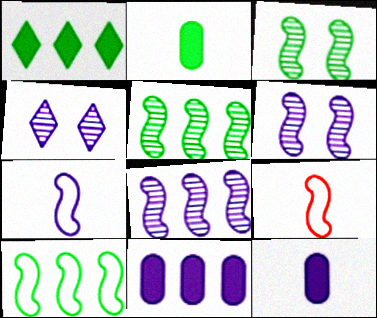[[4, 7, 11]]